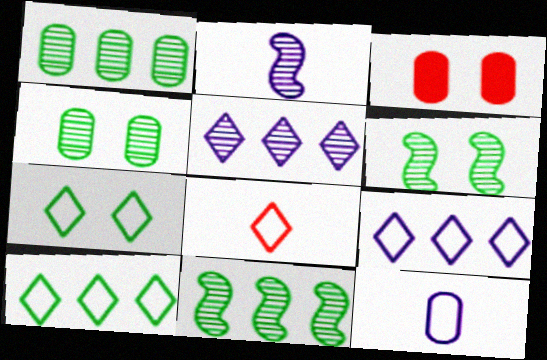[[1, 3, 12], 
[2, 3, 10], 
[7, 8, 9]]